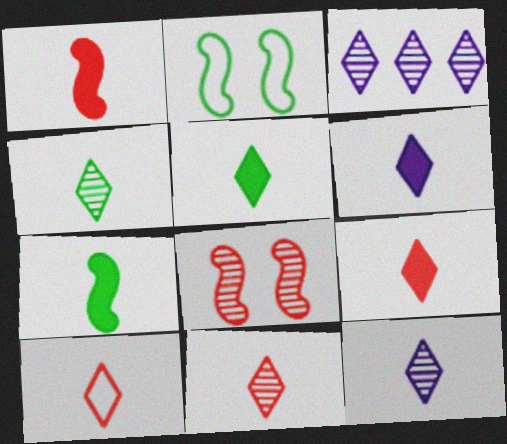[[4, 6, 10], 
[4, 11, 12], 
[5, 6, 9], 
[5, 10, 12], 
[9, 10, 11]]